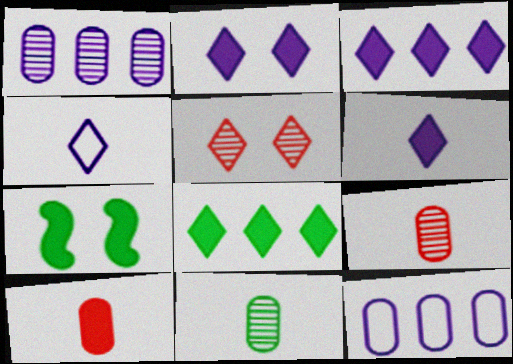[[2, 3, 6], 
[3, 7, 10], 
[4, 5, 8]]